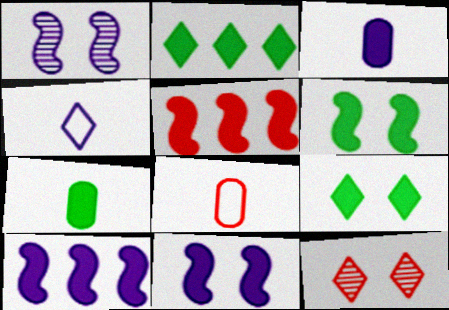[[1, 2, 8], 
[2, 4, 12], 
[2, 6, 7], 
[3, 5, 9], 
[5, 8, 12]]